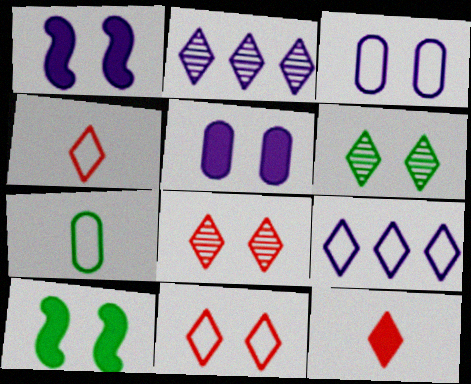[[3, 8, 10], 
[6, 9, 12]]